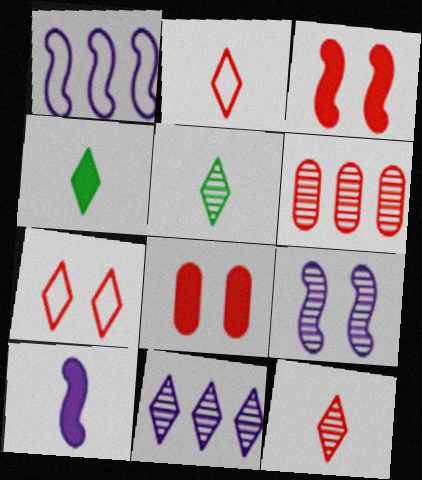[[1, 5, 8], 
[1, 9, 10], 
[2, 3, 6], 
[4, 7, 11], 
[5, 6, 9]]